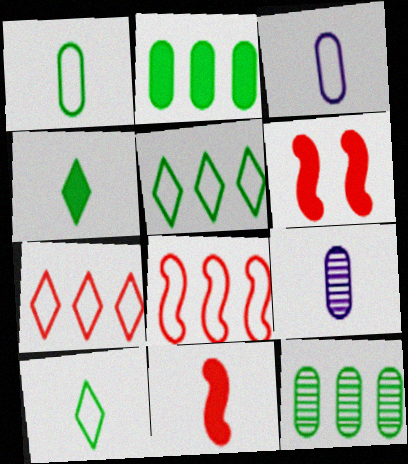[[5, 6, 9], 
[9, 10, 11]]